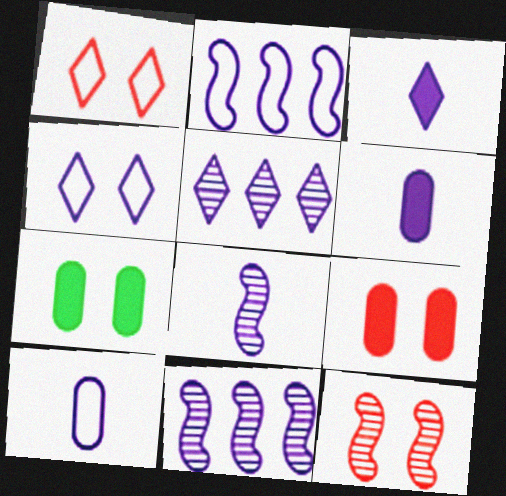[[1, 9, 12], 
[2, 4, 10], 
[3, 4, 5], 
[3, 8, 10], 
[4, 6, 11], 
[4, 7, 12]]